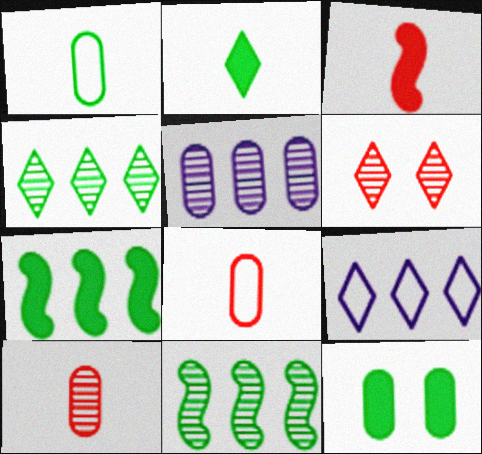[[2, 6, 9], 
[2, 7, 12], 
[5, 8, 12]]